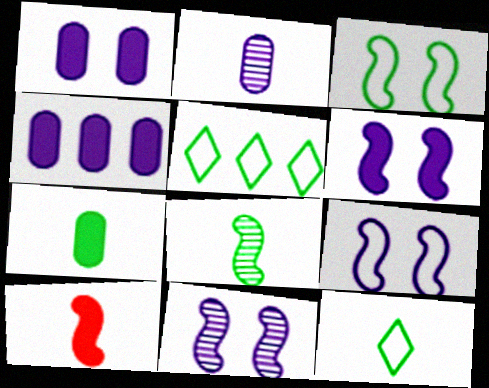[[2, 10, 12], 
[6, 9, 11], 
[7, 8, 12]]